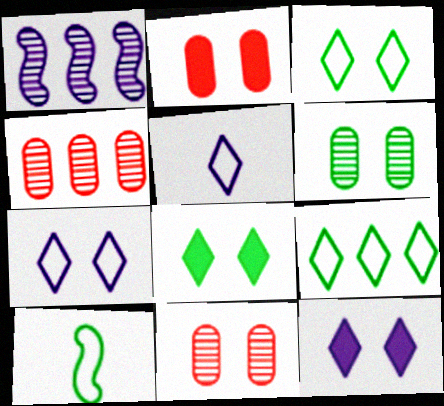[[4, 10, 12]]